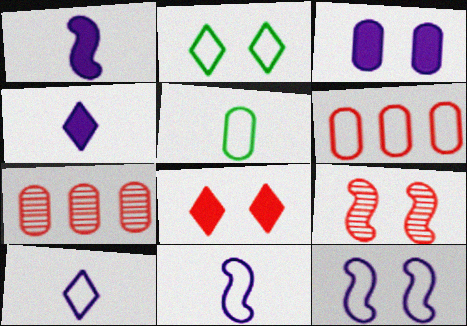[[1, 2, 7], 
[2, 3, 9], 
[2, 6, 11], 
[3, 5, 7]]